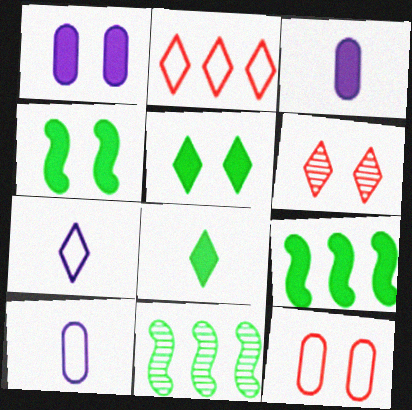[[6, 9, 10]]